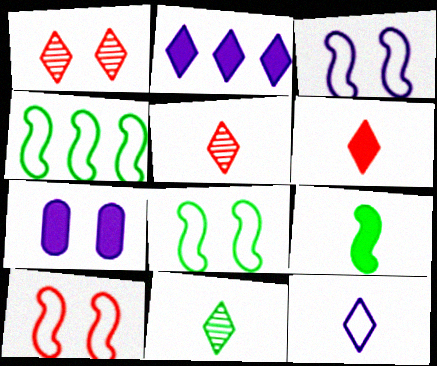[[1, 7, 8], 
[3, 8, 10], 
[4, 5, 7], 
[6, 11, 12]]